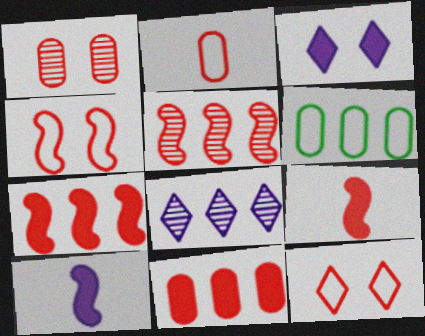[[1, 2, 11], 
[4, 5, 9], 
[6, 7, 8]]